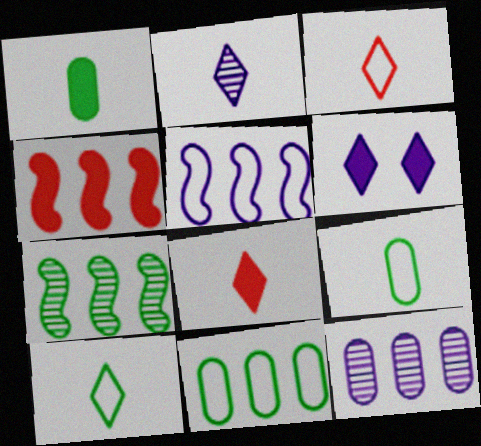[[1, 4, 6], 
[2, 8, 10], 
[4, 5, 7]]